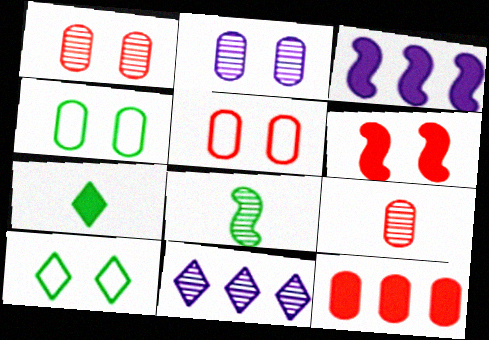[[1, 8, 11], 
[2, 6, 10], 
[3, 9, 10], 
[5, 9, 12]]